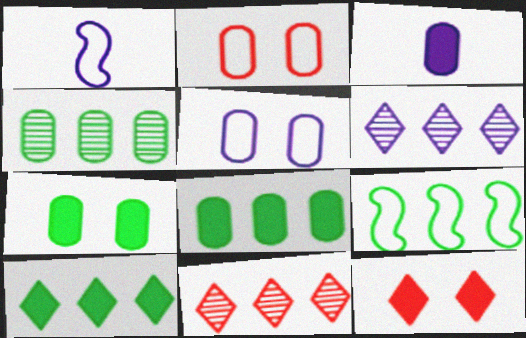[[1, 4, 12], 
[1, 7, 11], 
[2, 3, 4], 
[4, 9, 10]]